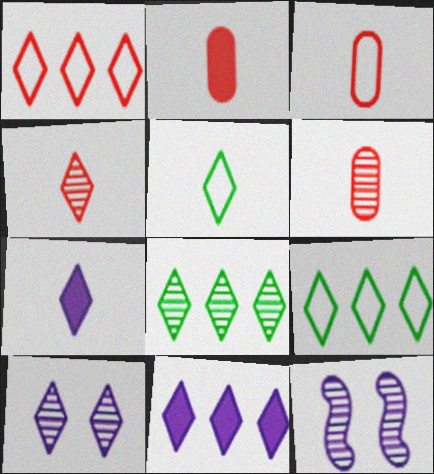[[1, 8, 11], 
[2, 3, 6], 
[2, 9, 12], 
[4, 5, 7], 
[4, 8, 10], 
[6, 8, 12]]